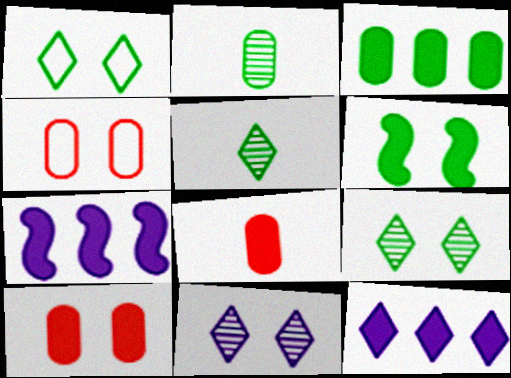[[4, 5, 7], 
[4, 6, 11], 
[6, 8, 12]]